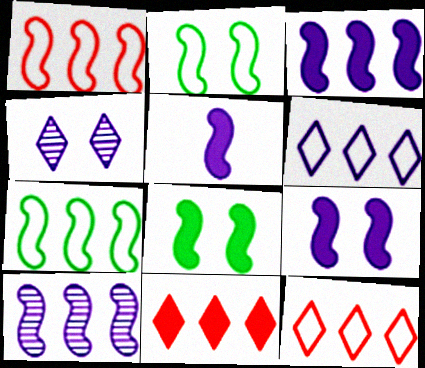[[3, 5, 9]]